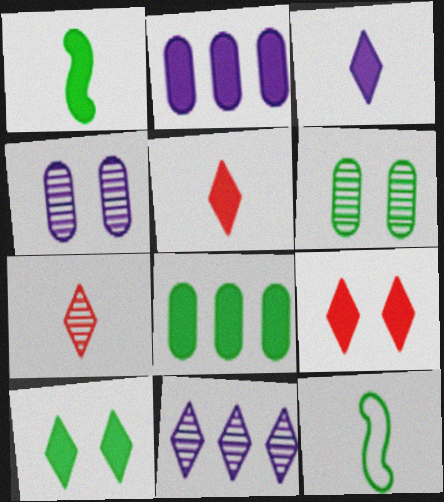[[1, 2, 9], 
[1, 8, 10]]